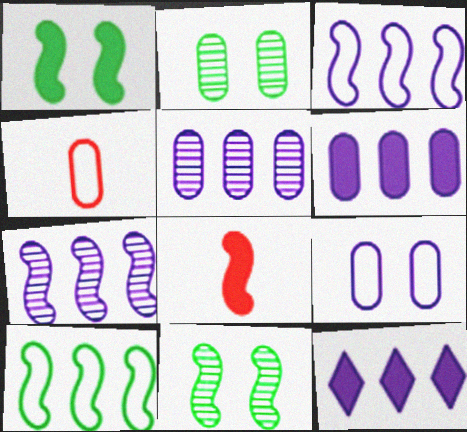[[2, 4, 6], 
[3, 5, 12], 
[3, 8, 11], 
[4, 11, 12]]